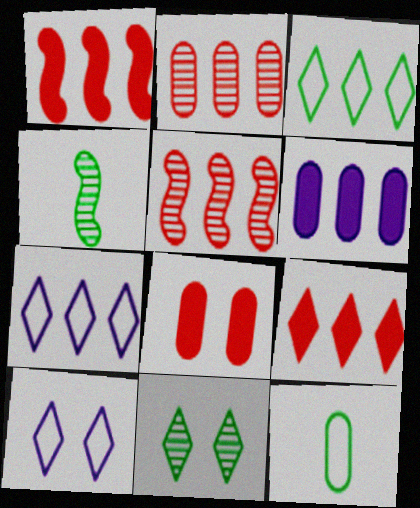[[3, 5, 6], 
[4, 7, 8]]